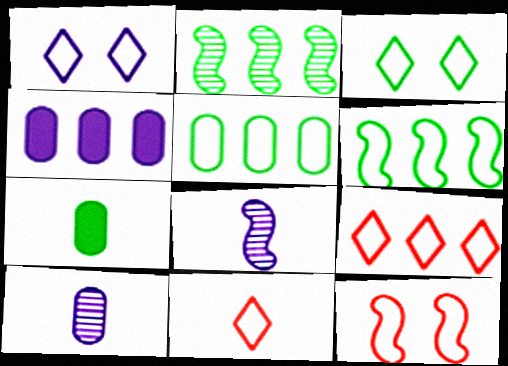[[1, 4, 8], 
[2, 3, 7], 
[2, 4, 9], 
[7, 8, 11]]